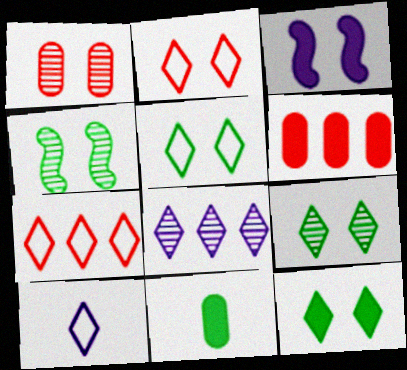[[1, 3, 5], 
[4, 6, 10], 
[5, 7, 10], 
[5, 9, 12]]